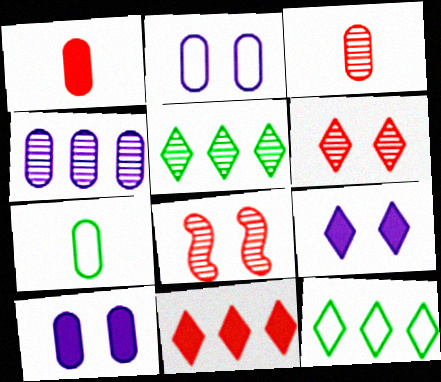[]